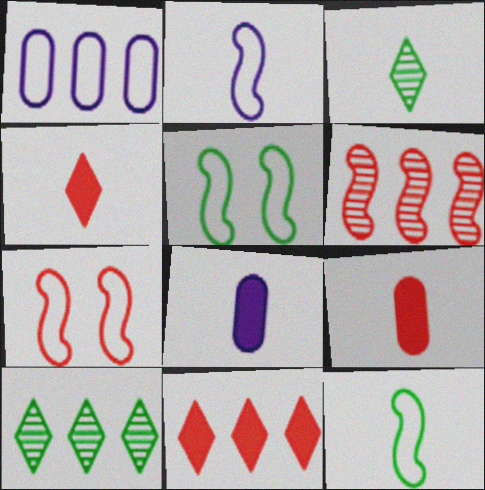[[2, 3, 9], 
[7, 8, 10]]